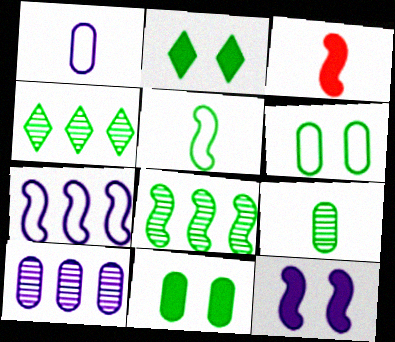[[4, 5, 11]]